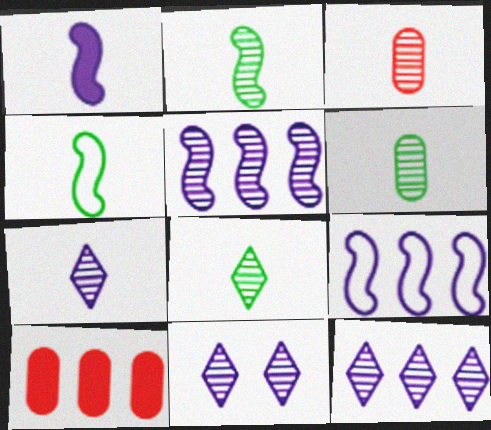[[2, 3, 7], 
[2, 6, 8], 
[4, 10, 11], 
[7, 11, 12]]